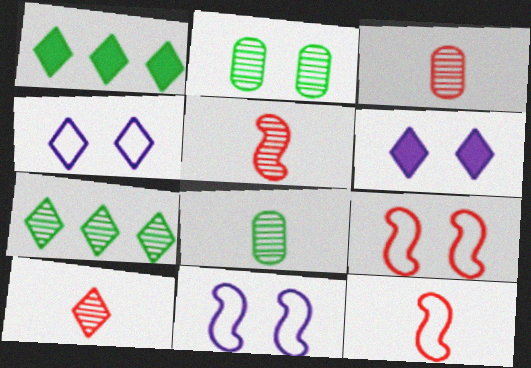[[1, 3, 11], 
[1, 4, 10], 
[2, 6, 9], 
[3, 5, 10]]